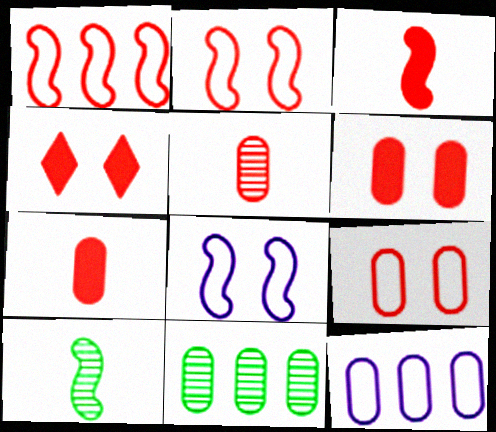[[1, 4, 5], 
[4, 10, 12]]